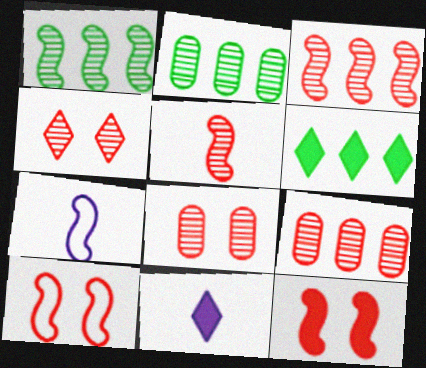[[1, 7, 12], 
[2, 10, 11], 
[4, 5, 9], 
[6, 7, 8]]